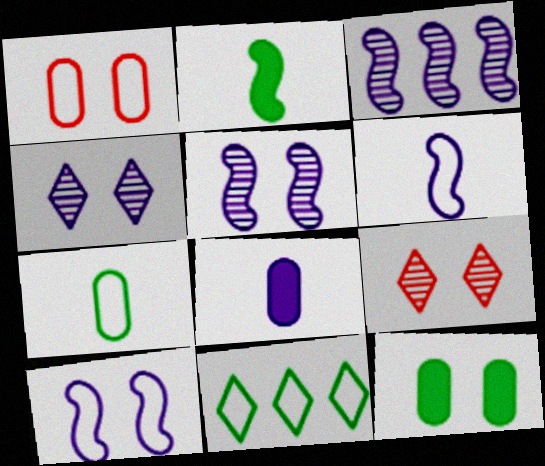[[1, 6, 11], 
[9, 10, 12]]